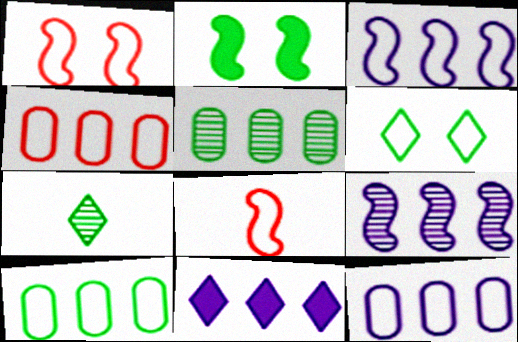[[2, 7, 10], 
[2, 8, 9], 
[4, 10, 12], 
[6, 8, 12], 
[9, 11, 12]]